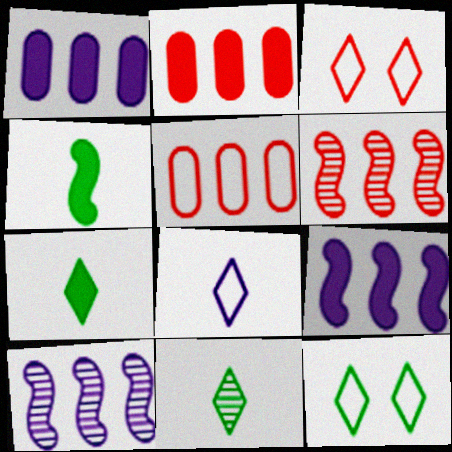[]